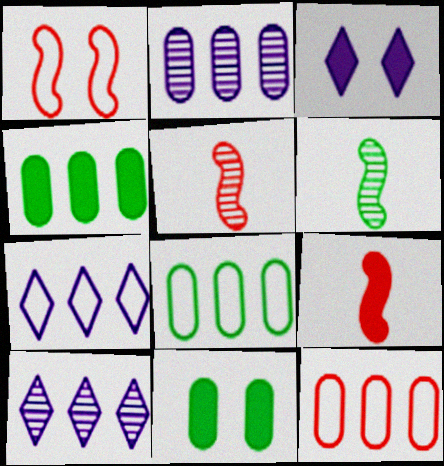[[2, 4, 12], 
[3, 4, 9], 
[3, 5, 8], 
[3, 6, 12], 
[5, 7, 11]]